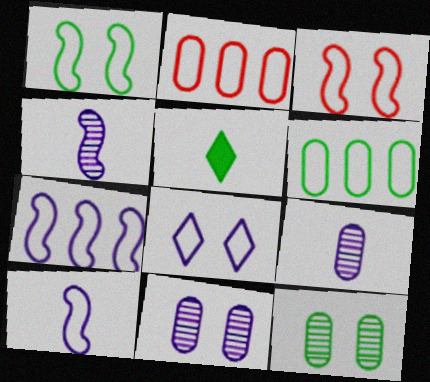[]